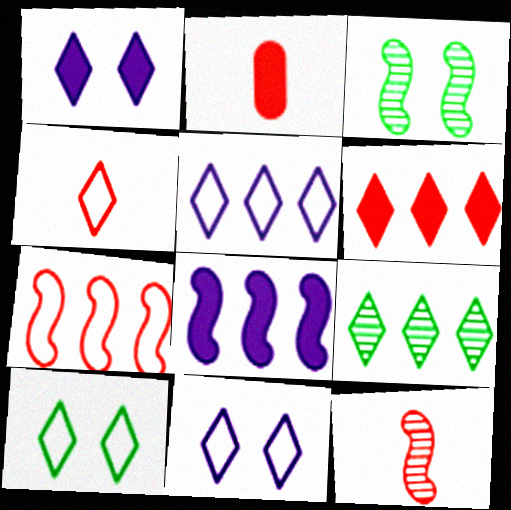[[1, 4, 9], 
[2, 3, 5], 
[2, 4, 12], 
[4, 5, 10], 
[5, 6, 9]]